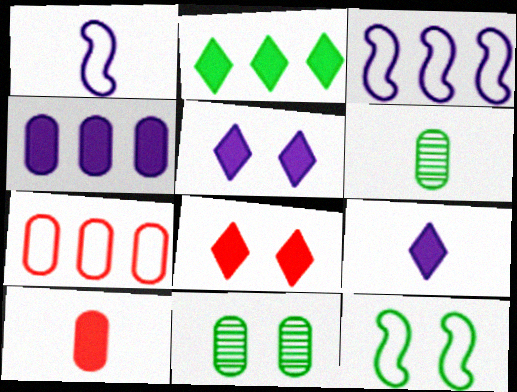[[2, 6, 12], 
[2, 8, 9], 
[3, 6, 8]]